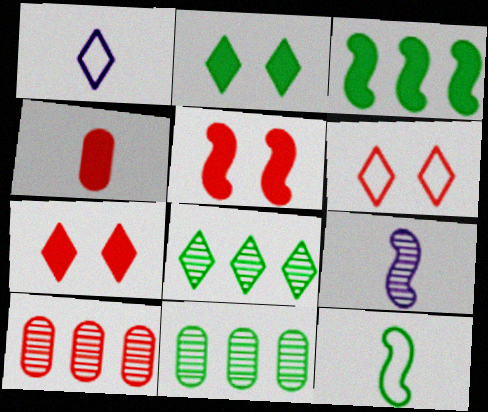[[1, 5, 11], 
[1, 7, 8], 
[2, 11, 12]]